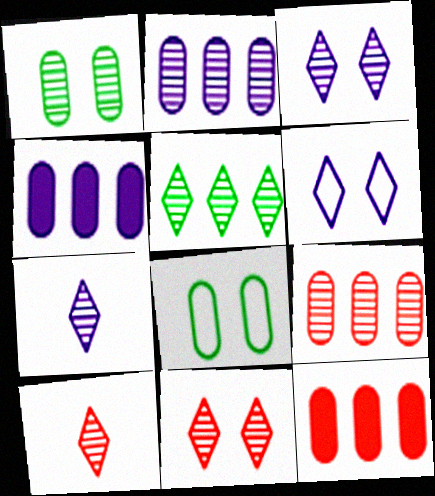[[3, 5, 10], 
[5, 7, 11]]